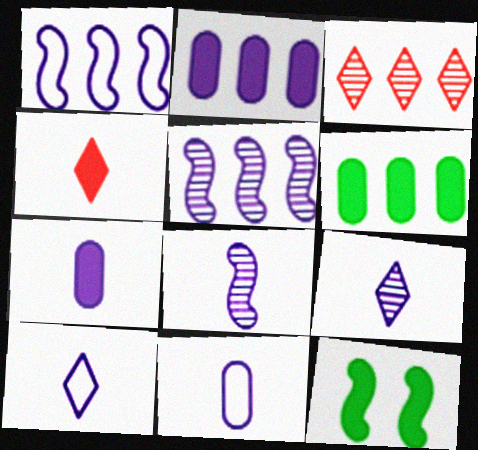[[1, 3, 6], 
[2, 4, 12], 
[3, 11, 12], 
[7, 8, 10]]